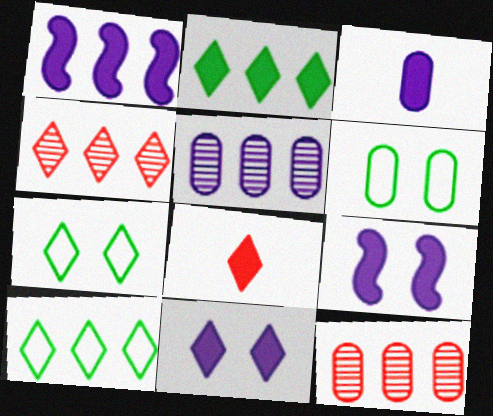[[1, 3, 11], 
[1, 10, 12], 
[2, 8, 11], 
[3, 6, 12]]